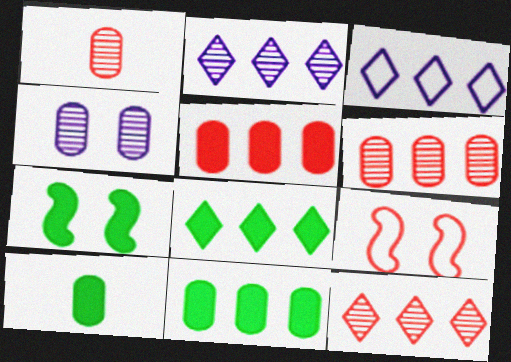[[1, 3, 7], 
[2, 9, 10], 
[3, 8, 12], 
[7, 8, 10]]